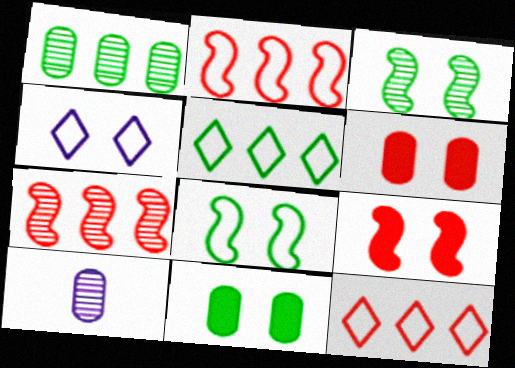[[3, 4, 6], 
[5, 9, 10]]